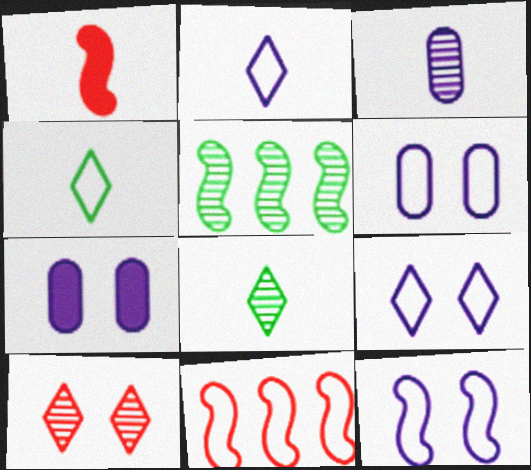[[1, 3, 4], 
[1, 5, 12], 
[3, 5, 10], 
[4, 6, 11], 
[6, 9, 12], 
[7, 8, 11]]